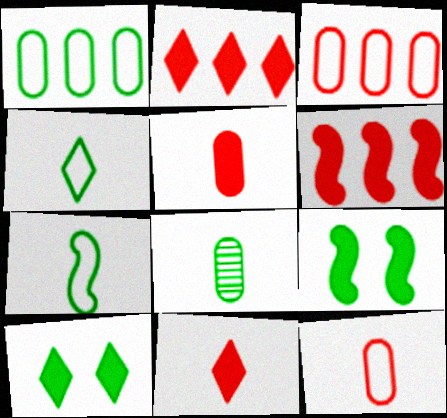[]